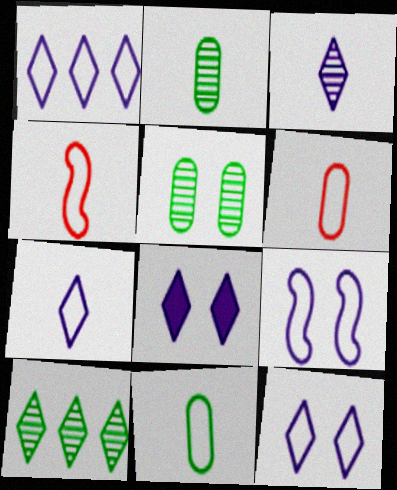[[1, 3, 8], 
[1, 7, 12], 
[4, 7, 11]]